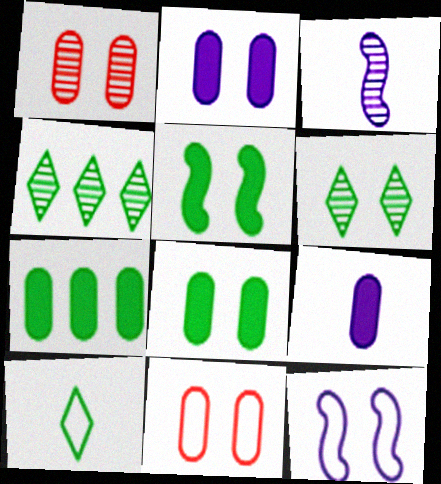[[1, 3, 4]]